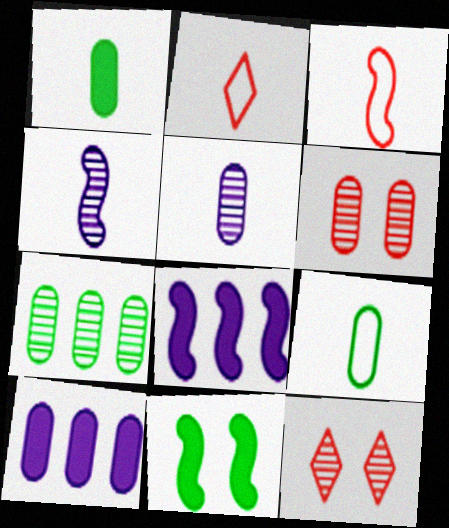[[1, 2, 4], 
[4, 7, 12], 
[5, 6, 7], 
[6, 9, 10], 
[8, 9, 12]]